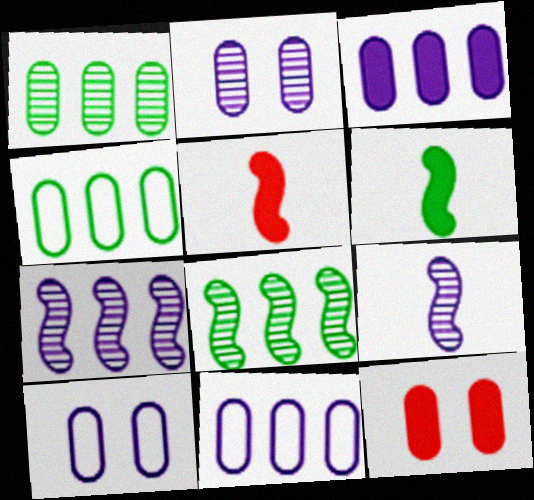[]